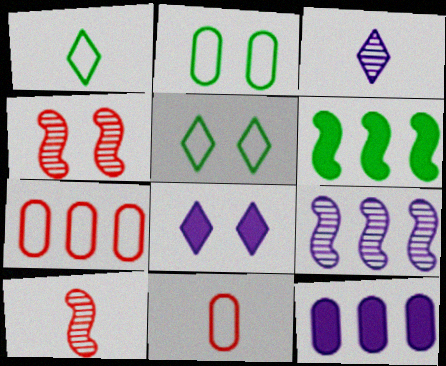[[1, 4, 12], 
[2, 4, 8], 
[5, 10, 12]]